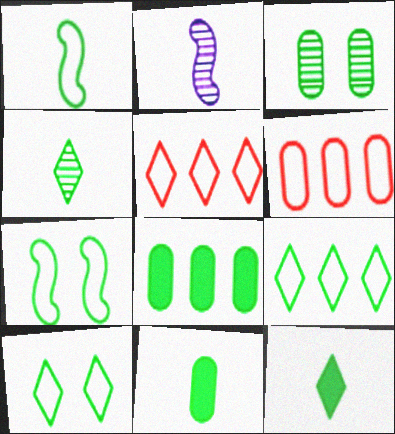[[1, 4, 11], 
[4, 7, 8]]